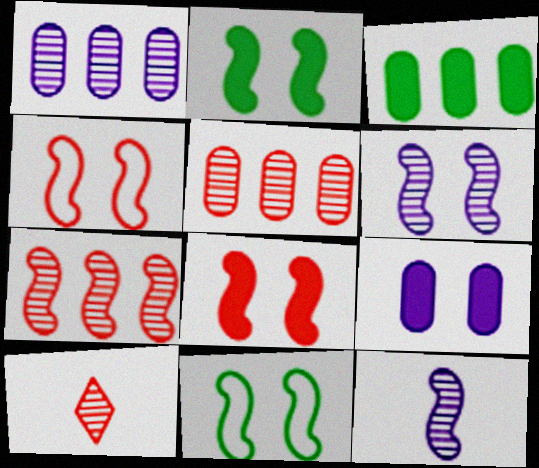[[2, 4, 6], 
[6, 8, 11]]